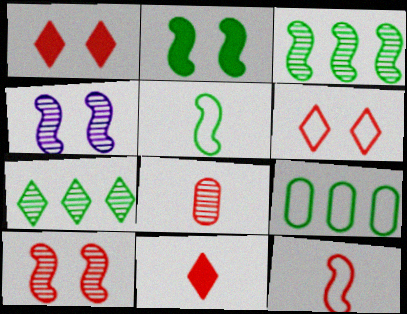[[2, 3, 5], 
[4, 7, 8], 
[4, 9, 11], 
[8, 11, 12]]